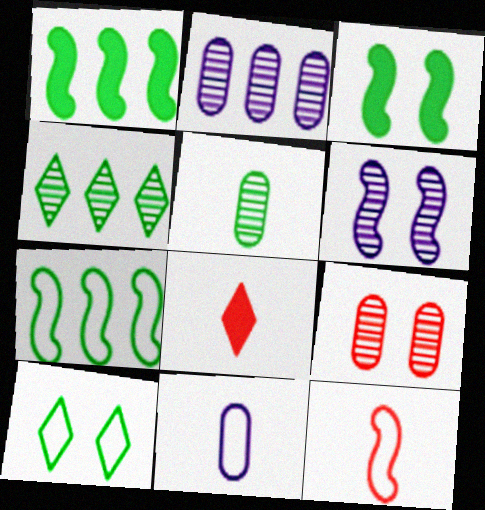[[1, 5, 10], 
[1, 6, 12], 
[2, 5, 9]]